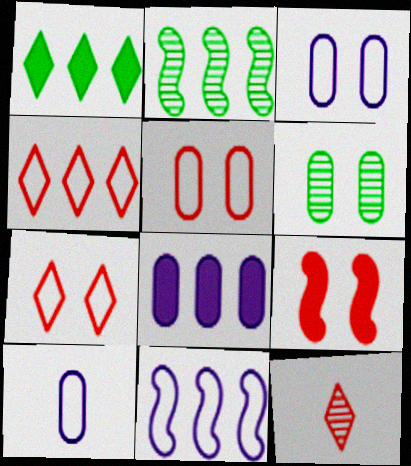[[2, 4, 8]]